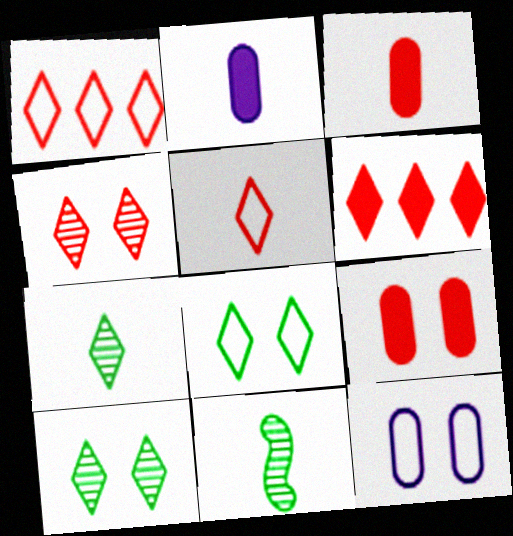[[2, 5, 11], 
[4, 5, 6], 
[6, 11, 12]]